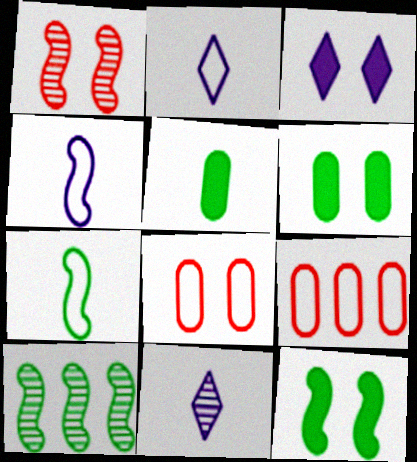[[7, 10, 12], 
[9, 11, 12]]